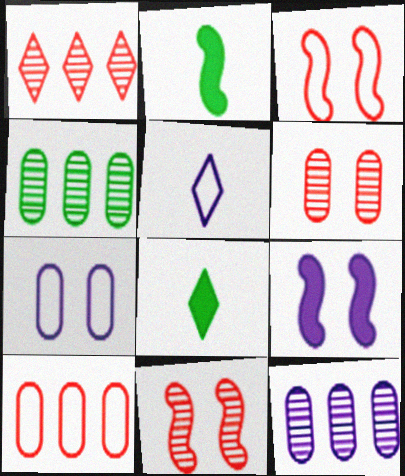[[1, 2, 7], 
[3, 8, 12], 
[5, 9, 12]]